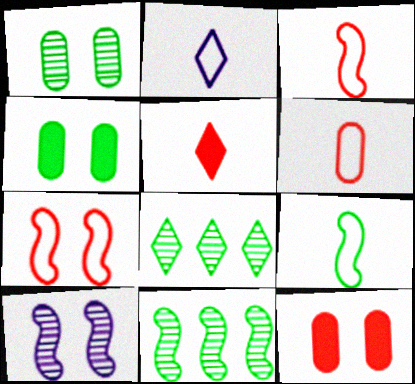[[2, 6, 9], 
[2, 11, 12], 
[4, 8, 9]]